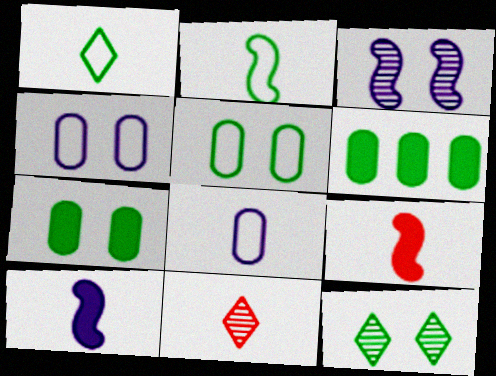[[2, 6, 12]]